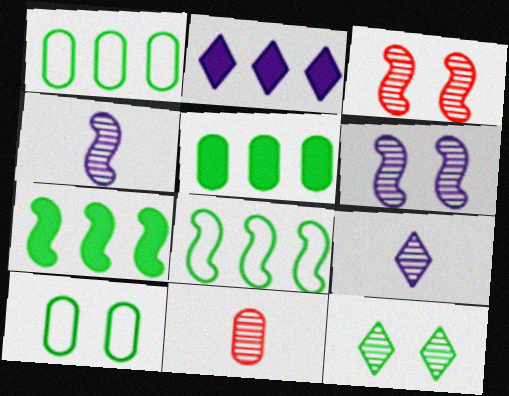[]